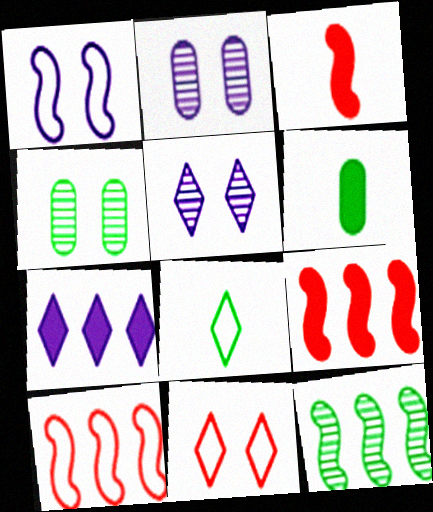[[1, 3, 12], 
[2, 8, 9], 
[5, 6, 10]]